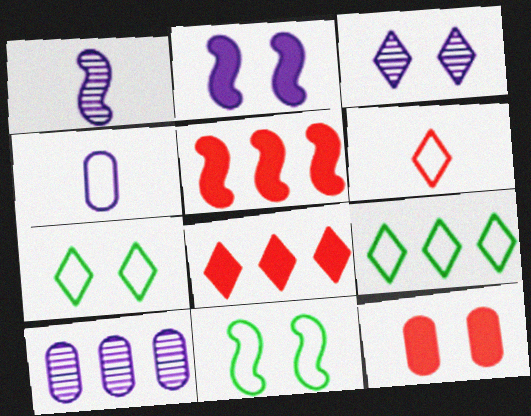[[1, 3, 10], 
[1, 5, 11], 
[1, 9, 12], 
[3, 11, 12], 
[5, 9, 10]]